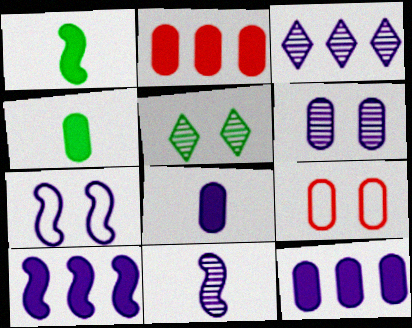[[1, 3, 9], 
[3, 6, 11], 
[3, 7, 8], 
[7, 10, 11]]